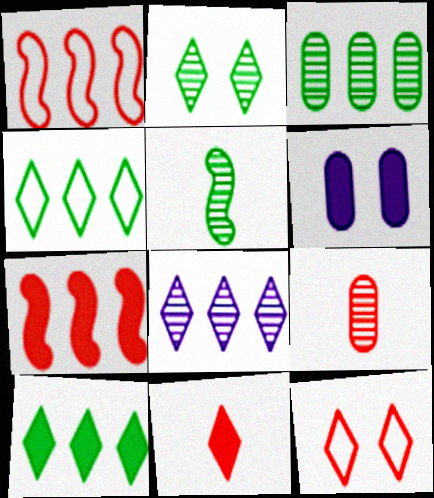[[2, 3, 5], 
[7, 9, 12]]